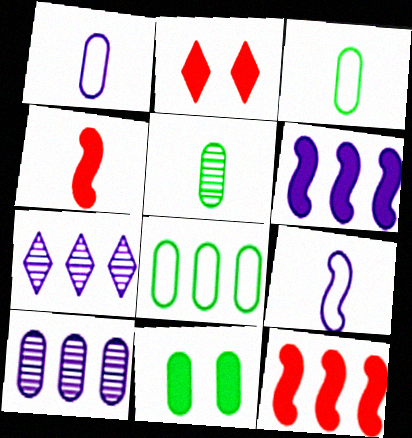[[5, 8, 11], 
[7, 8, 12]]